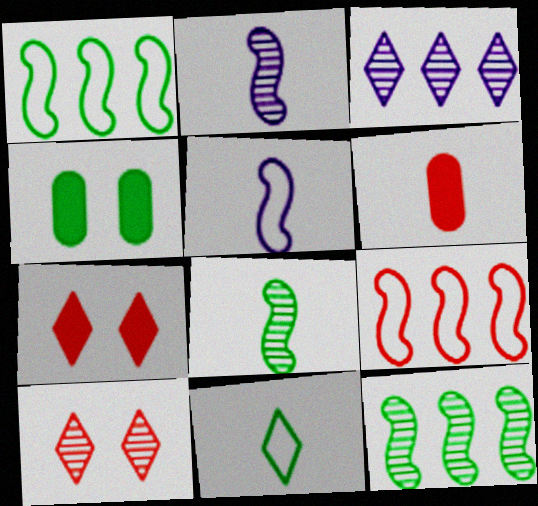[[2, 6, 11], 
[3, 7, 11], 
[4, 11, 12], 
[6, 9, 10]]